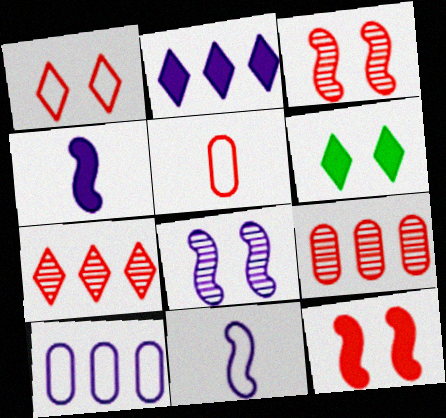[[5, 7, 12], 
[6, 9, 11]]